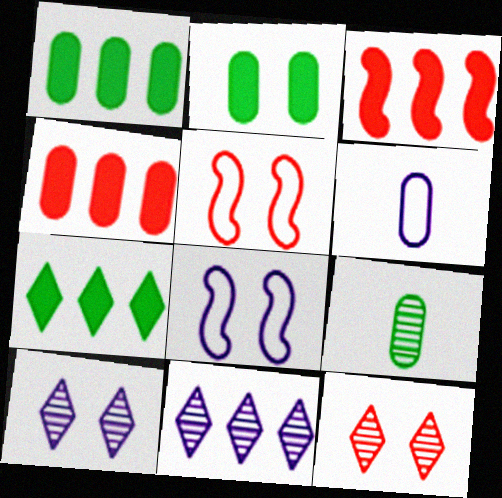[[2, 5, 10], 
[2, 8, 12]]